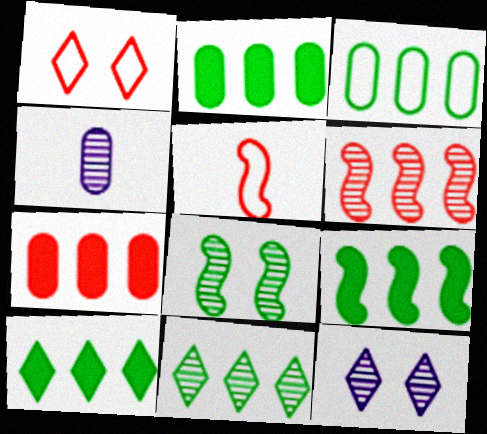[[1, 4, 9], 
[2, 5, 12], 
[2, 9, 10], 
[3, 9, 11]]